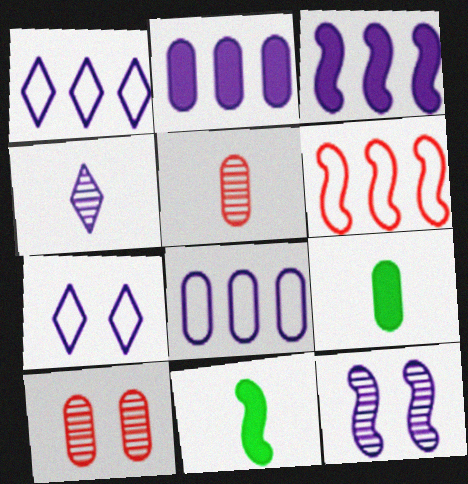[[1, 10, 11], 
[6, 11, 12], 
[8, 9, 10]]